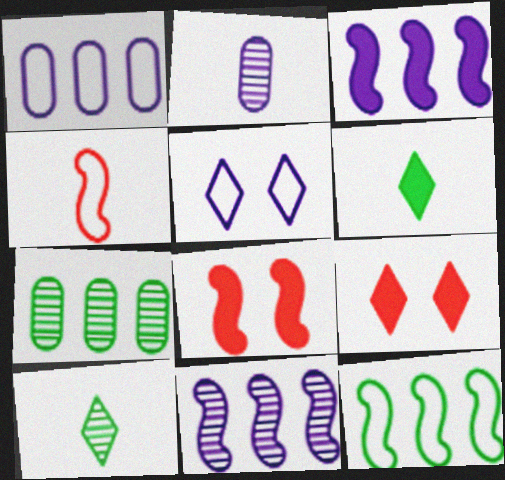[[1, 8, 10], 
[2, 3, 5], 
[2, 4, 6], 
[2, 9, 12]]